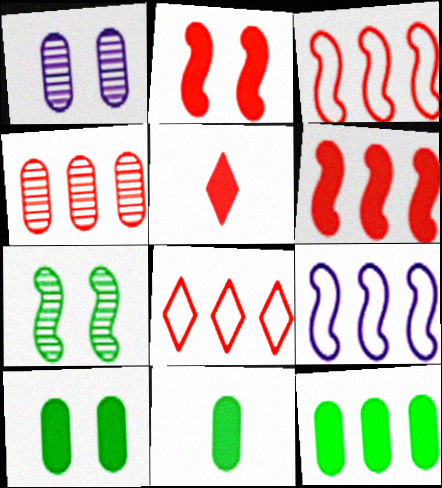[[4, 6, 8], 
[10, 11, 12]]